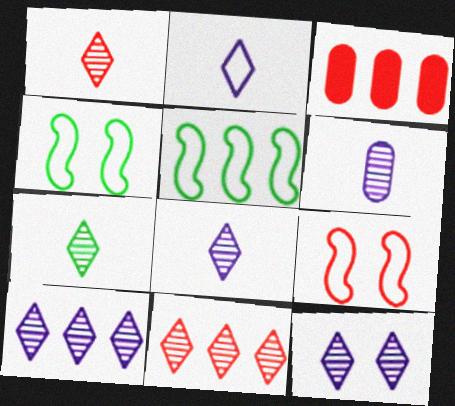[[1, 3, 9], 
[1, 7, 8], 
[3, 4, 8], 
[3, 5, 10], 
[7, 11, 12], 
[8, 10, 12]]